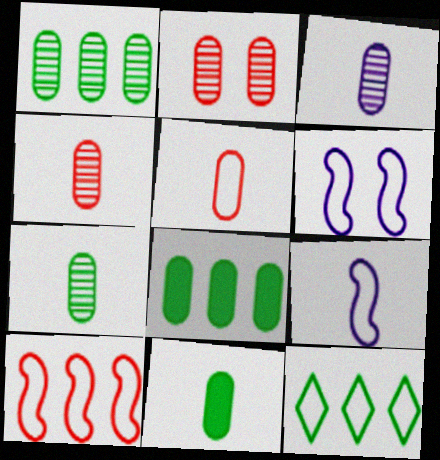[[1, 2, 3], 
[3, 4, 7], 
[3, 5, 11], 
[5, 6, 12]]